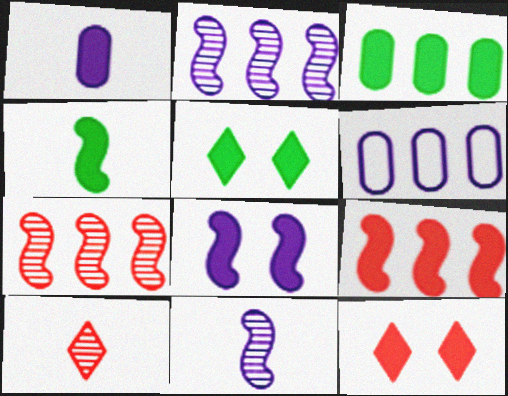[[1, 5, 9], 
[3, 4, 5], 
[4, 8, 9]]